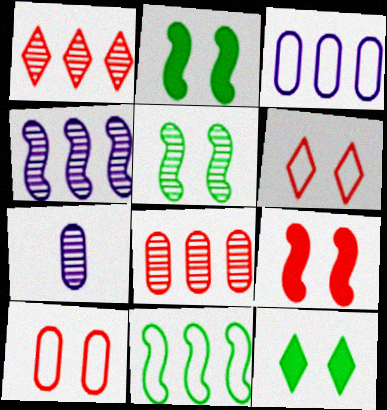[[1, 5, 7]]